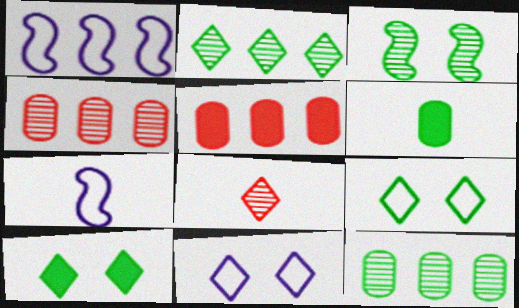[[1, 2, 5], 
[4, 7, 10], 
[6, 7, 8]]